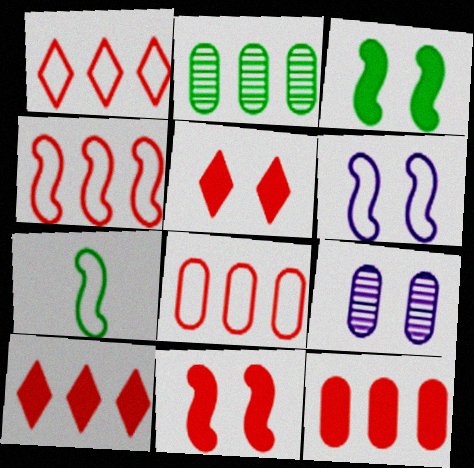[[1, 4, 8], 
[4, 6, 7], 
[7, 9, 10]]